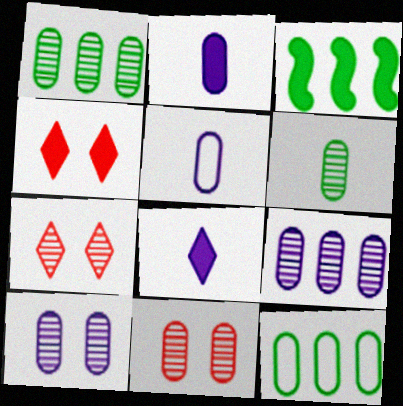[[2, 3, 4], 
[2, 11, 12], 
[3, 5, 7], 
[6, 9, 11]]